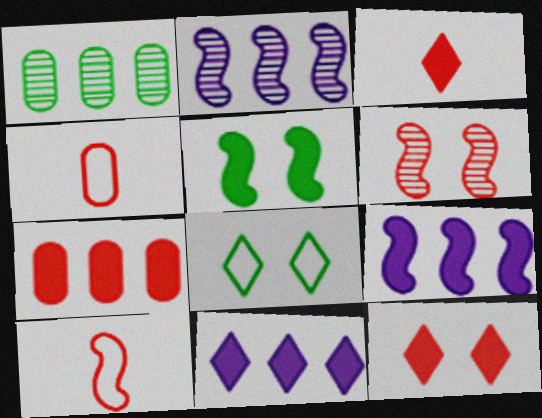[[2, 5, 10]]